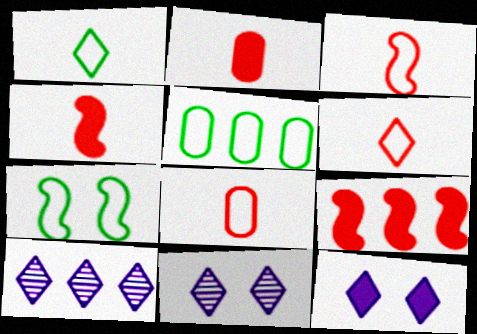[[1, 5, 7], 
[2, 7, 10], 
[3, 6, 8], 
[4, 5, 11], 
[5, 9, 10]]